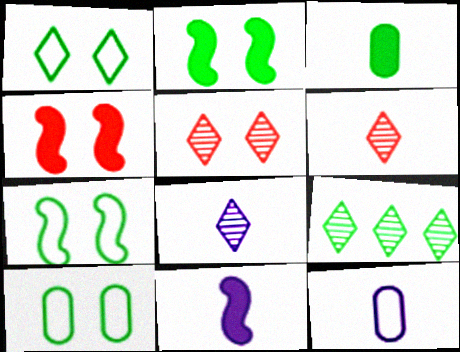[[1, 7, 10], 
[3, 7, 9], 
[4, 9, 12], 
[5, 8, 9], 
[8, 11, 12]]